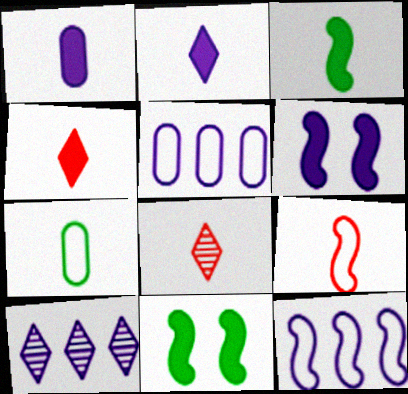[[1, 3, 4], 
[5, 8, 11]]